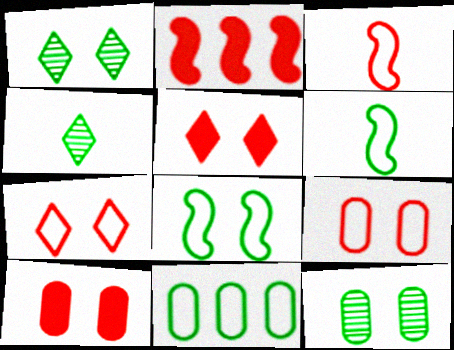[]